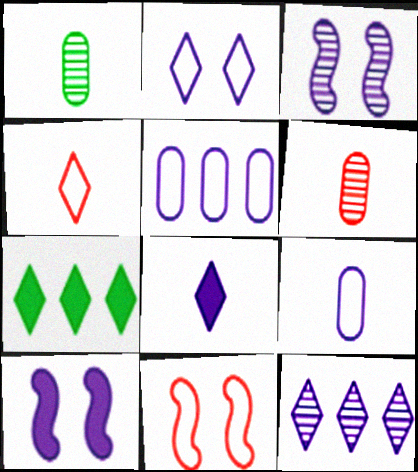[[2, 8, 12], 
[3, 5, 8], 
[9, 10, 12]]